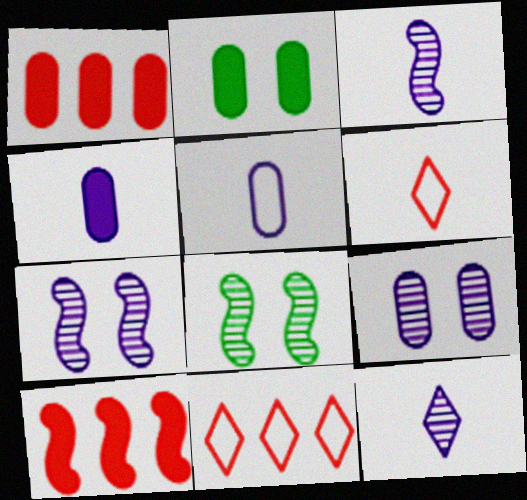[[1, 2, 4], 
[2, 3, 11], 
[4, 8, 11]]